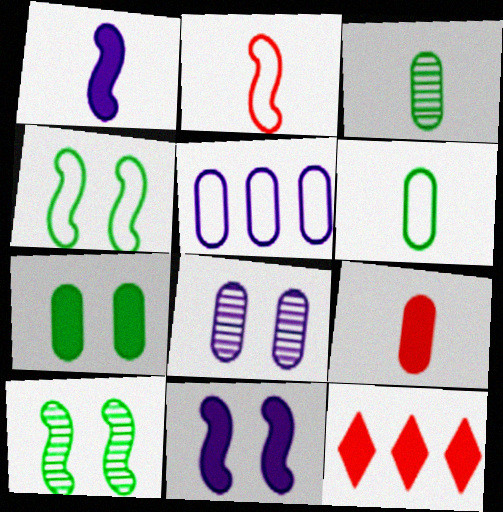[[1, 7, 12]]